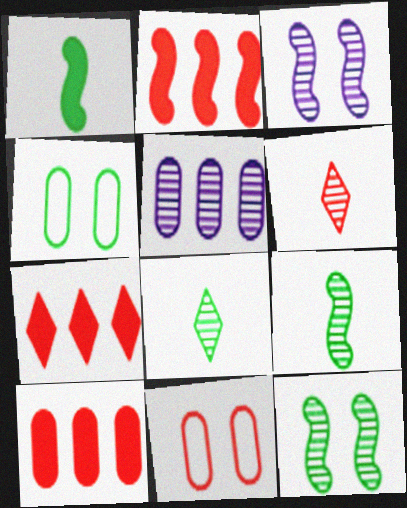[[2, 6, 11], 
[2, 7, 10], 
[5, 6, 12]]